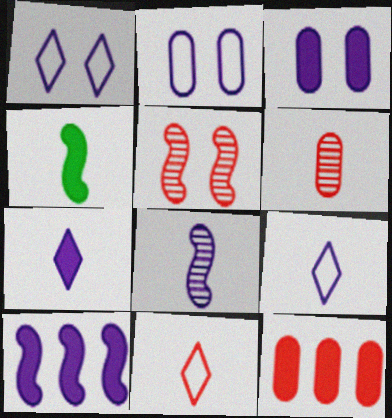[[3, 7, 10], 
[4, 6, 9], 
[5, 11, 12]]